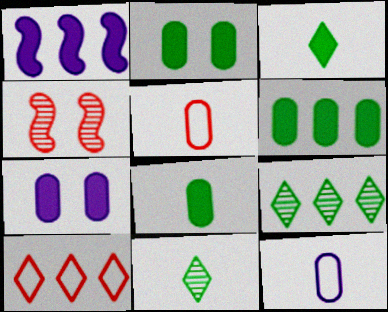[[2, 6, 8]]